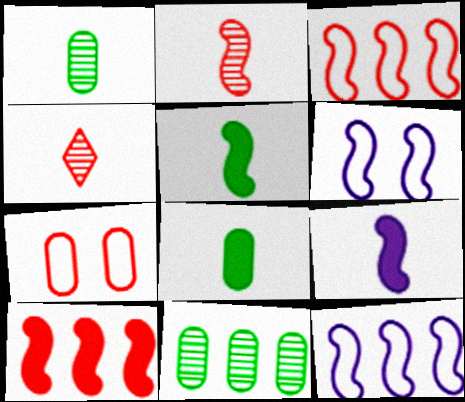[[4, 7, 10]]